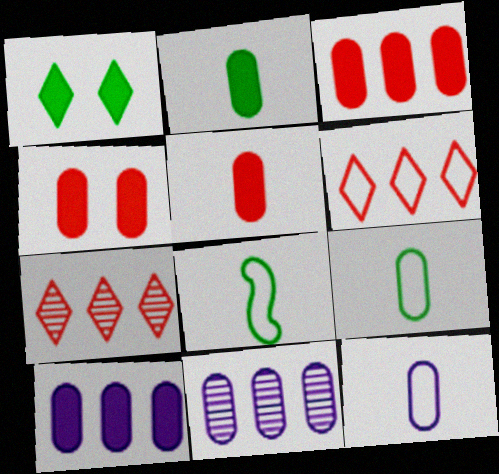[[2, 4, 10], 
[3, 4, 5], 
[4, 9, 11]]